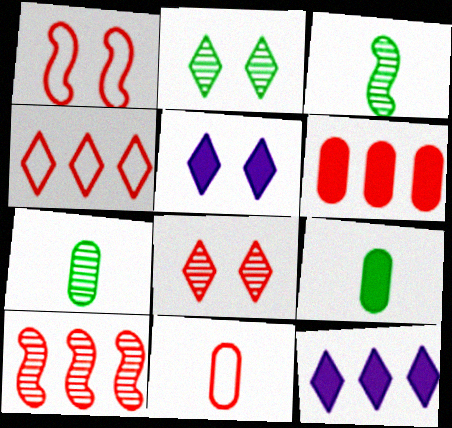[[1, 4, 11], 
[1, 7, 12], 
[4, 6, 10]]